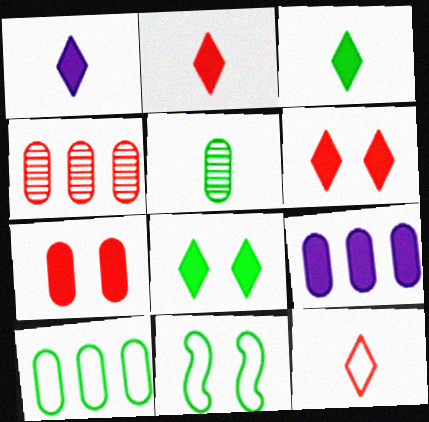[[1, 2, 3], 
[1, 4, 11], 
[4, 9, 10]]